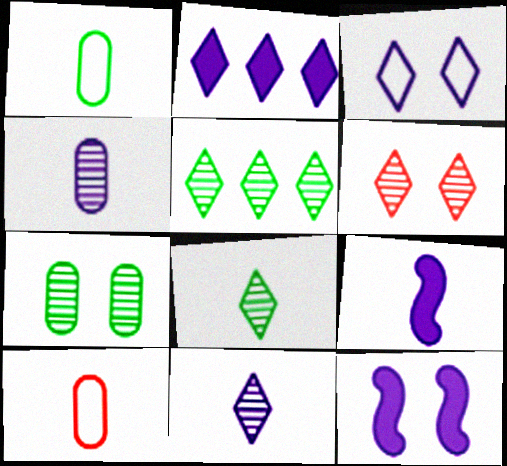[[2, 3, 11], 
[5, 6, 11], 
[5, 10, 12], 
[8, 9, 10]]